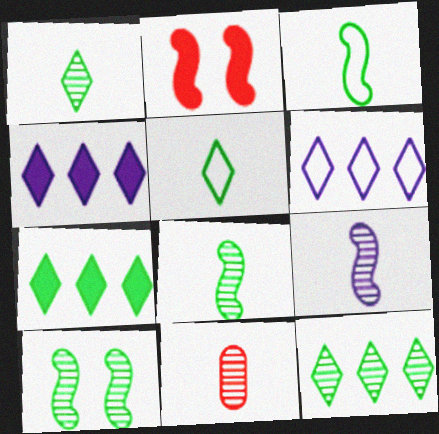[[1, 9, 11]]